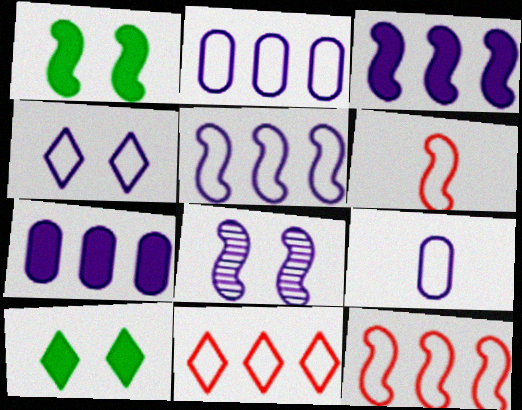[[4, 5, 9]]